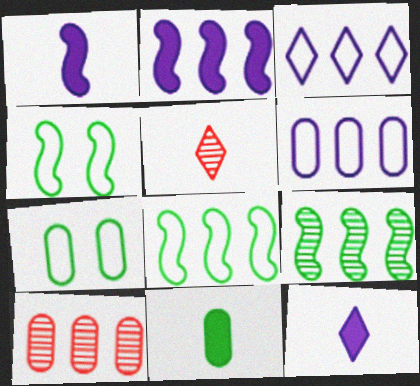[[2, 5, 7], 
[4, 10, 12]]